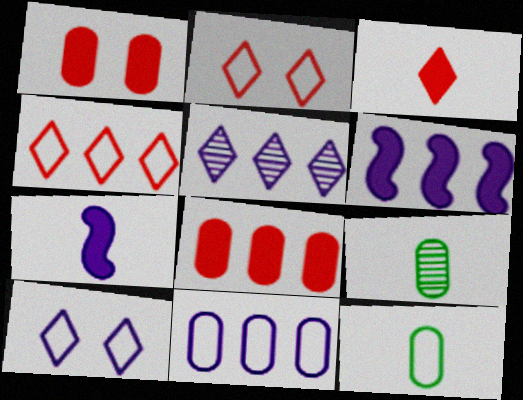[[1, 9, 11], 
[2, 6, 9], 
[5, 6, 11]]